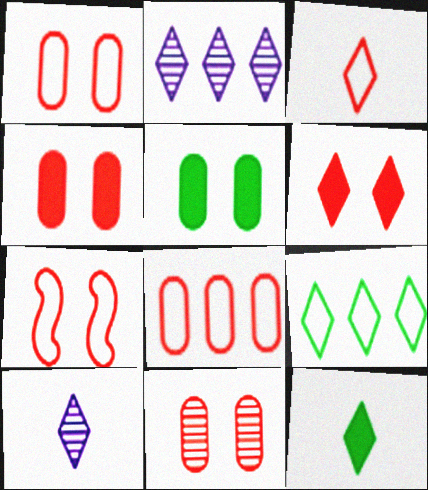[[1, 4, 11], 
[3, 7, 8], 
[3, 10, 12], 
[6, 7, 11], 
[6, 9, 10]]